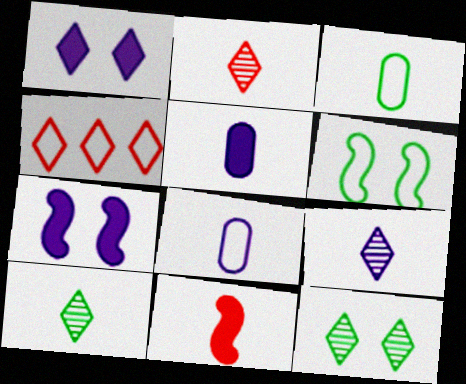[[1, 4, 10], 
[2, 9, 10], 
[3, 9, 11], 
[4, 6, 8], 
[8, 10, 11]]